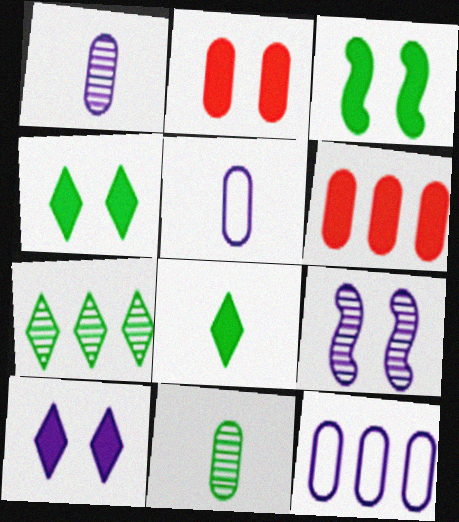[[2, 3, 10], 
[2, 11, 12]]